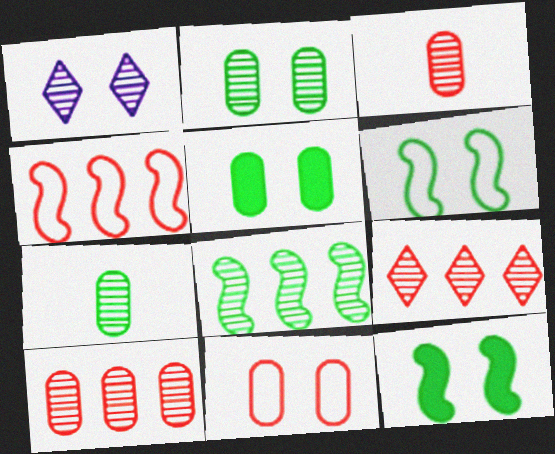[[1, 3, 8], 
[1, 11, 12]]